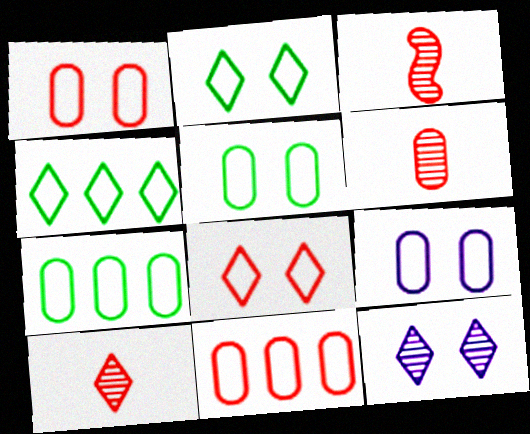[[1, 5, 9], 
[3, 6, 10]]